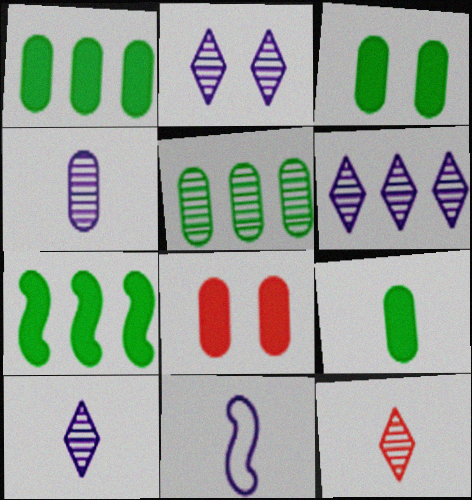[[1, 3, 9], 
[2, 6, 10], 
[9, 11, 12]]